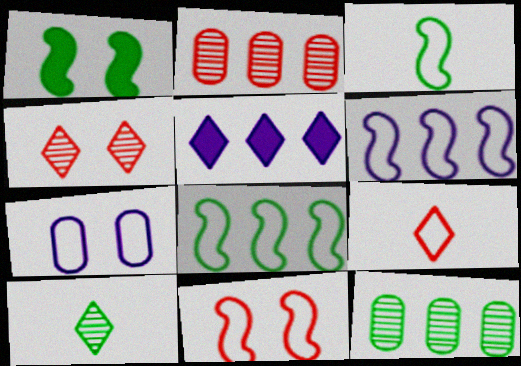[[1, 4, 7], 
[2, 5, 8], 
[3, 6, 11], 
[7, 8, 9]]